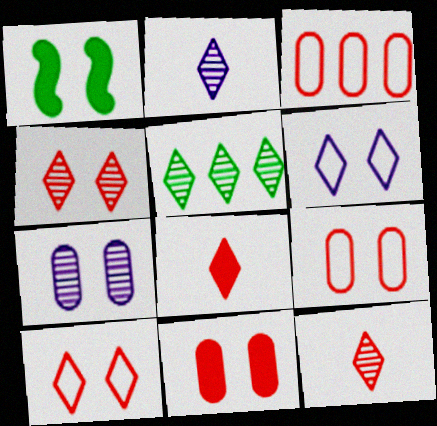[[1, 2, 3], 
[1, 7, 10], 
[2, 4, 5], 
[5, 6, 8]]